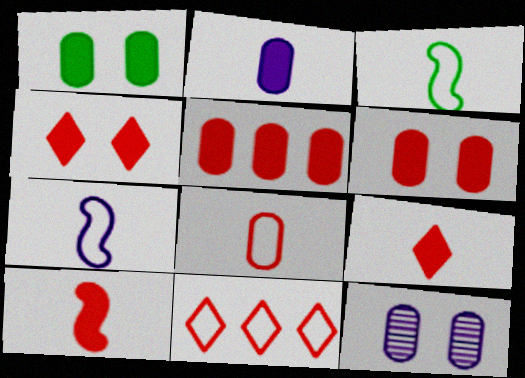[[1, 2, 5], 
[4, 5, 10]]